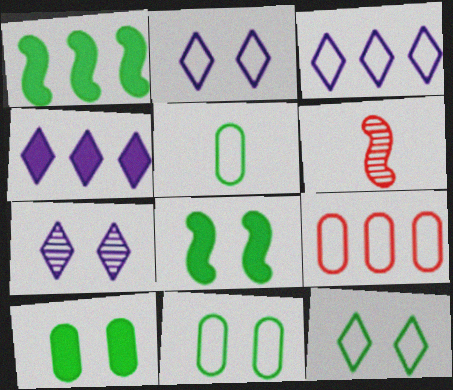[[3, 6, 10], 
[4, 6, 11]]